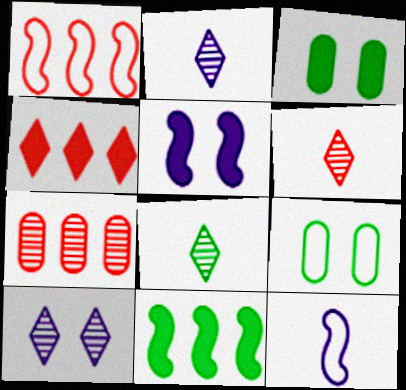[[1, 2, 3], 
[1, 4, 7], 
[2, 6, 8], 
[8, 9, 11]]